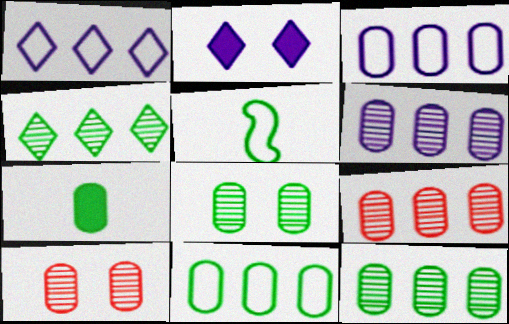[[2, 5, 9], 
[3, 7, 10], 
[6, 9, 12], 
[7, 8, 11]]